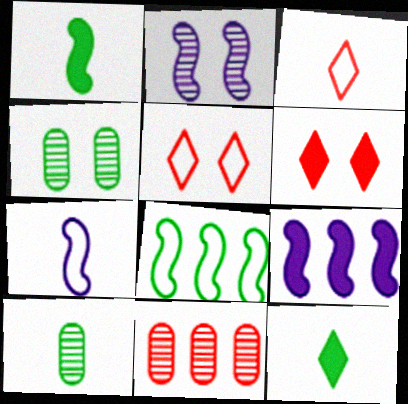[[2, 7, 9], 
[3, 4, 9], 
[4, 8, 12], 
[5, 9, 10]]